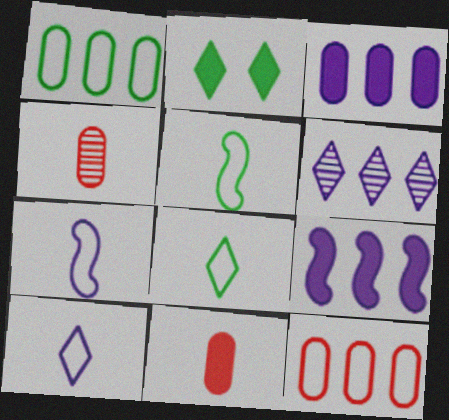[[2, 9, 11]]